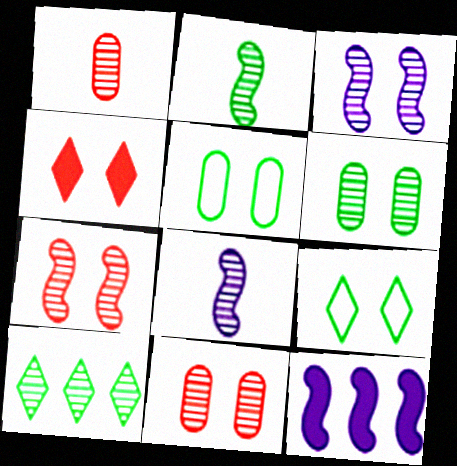[[1, 3, 10], 
[1, 9, 12], 
[2, 6, 10], 
[3, 4, 5], 
[8, 10, 11]]